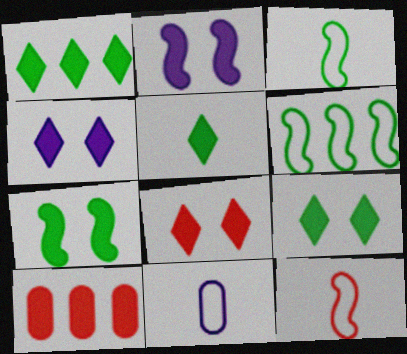[[1, 5, 9], 
[2, 5, 10], 
[4, 8, 9]]